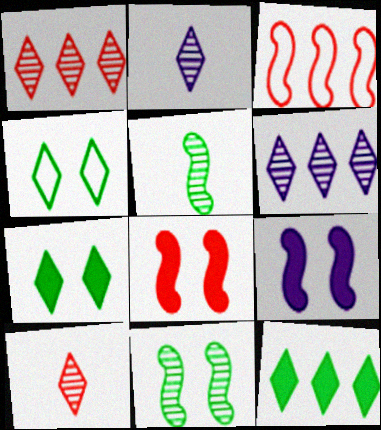[[3, 5, 9]]